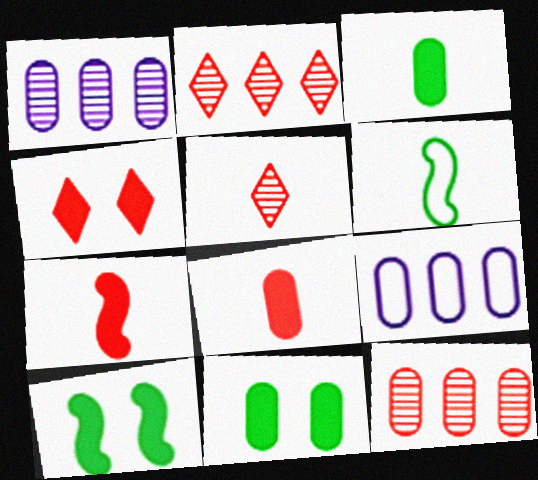[[1, 4, 6], 
[5, 9, 10]]